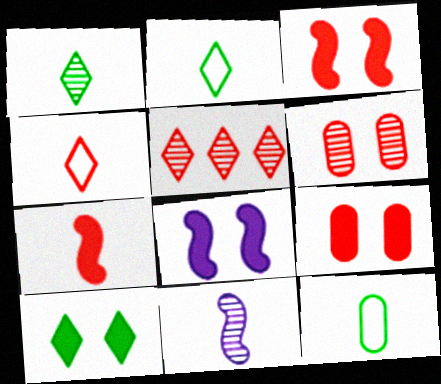[[5, 8, 12], 
[8, 9, 10]]